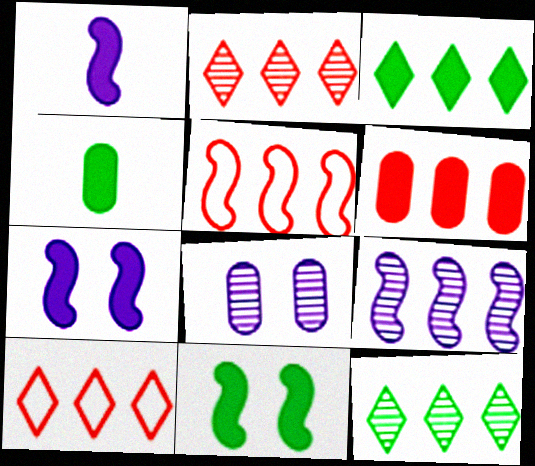[[2, 5, 6], 
[3, 4, 11]]